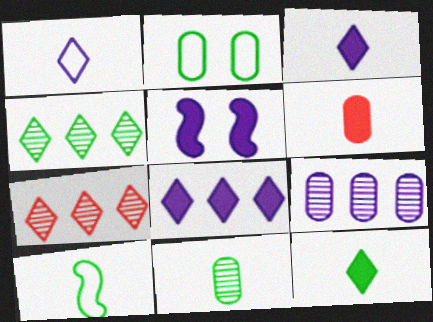[[1, 5, 9], 
[2, 6, 9], 
[10, 11, 12]]